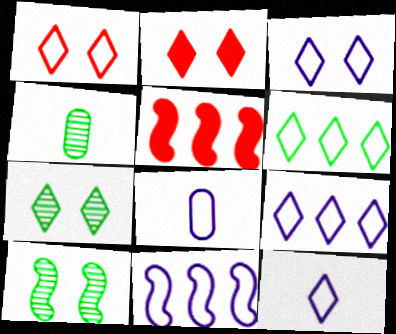[[1, 6, 12], 
[2, 3, 7], 
[2, 4, 11], 
[3, 4, 5], 
[3, 8, 11], 
[3, 9, 12], 
[5, 7, 8]]